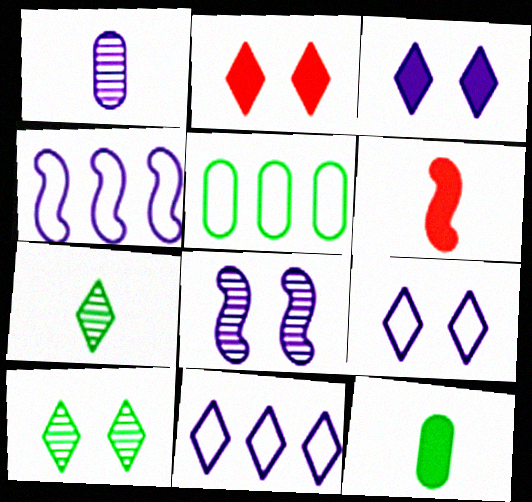[[1, 3, 4], 
[2, 7, 11], 
[2, 9, 10]]